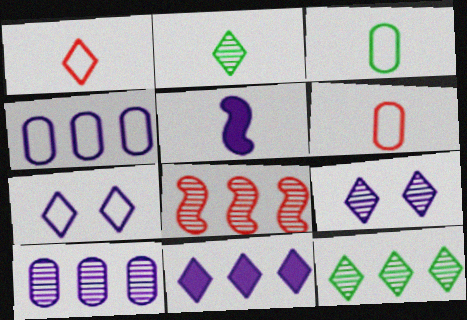[[2, 5, 6], 
[4, 5, 9], 
[5, 7, 10], 
[8, 10, 12]]